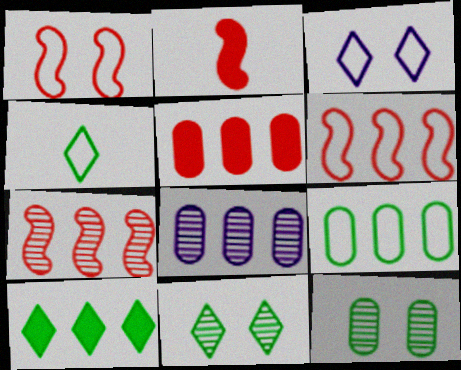[[1, 2, 7], 
[4, 10, 11], 
[5, 8, 9], 
[6, 8, 10]]